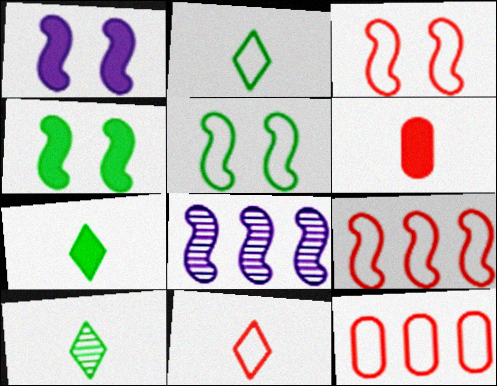[[1, 10, 12], 
[2, 7, 10], 
[3, 11, 12]]